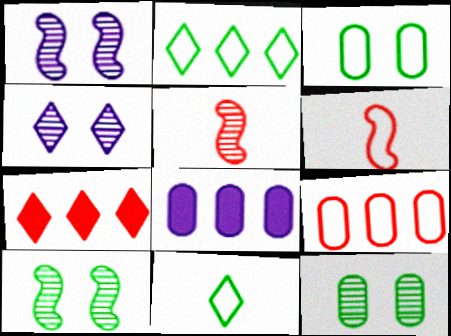[[4, 7, 11]]